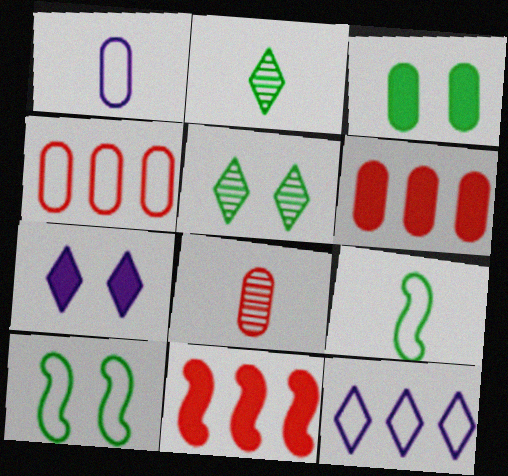[[1, 5, 11], 
[3, 5, 10]]